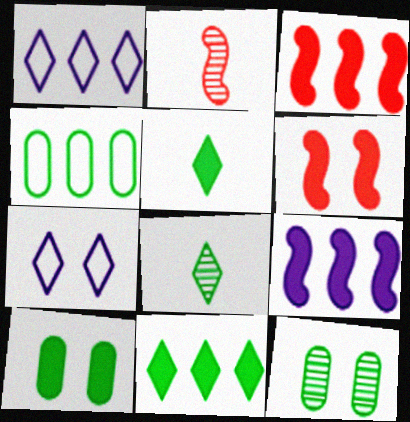[[1, 2, 10], 
[6, 7, 12]]